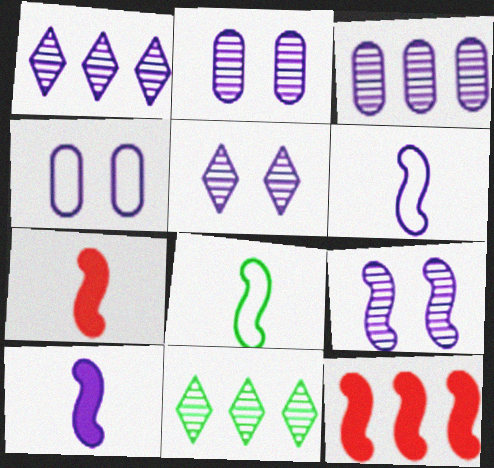[[1, 4, 10], 
[2, 5, 9], 
[4, 7, 11], 
[8, 9, 12]]